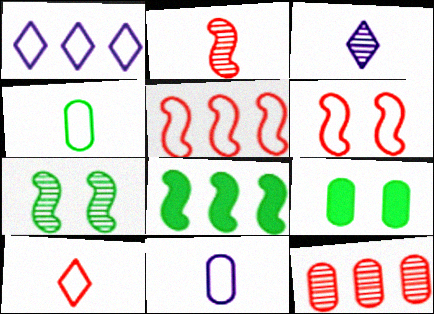[[1, 2, 9], 
[1, 4, 6], 
[1, 8, 12], 
[3, 5, 9], 
[3, 7, 12], 
[9, 11, 12]]